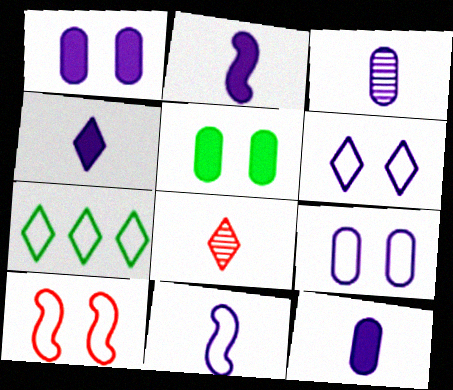[[2, 4, 12], 
[3, 4, 11]]